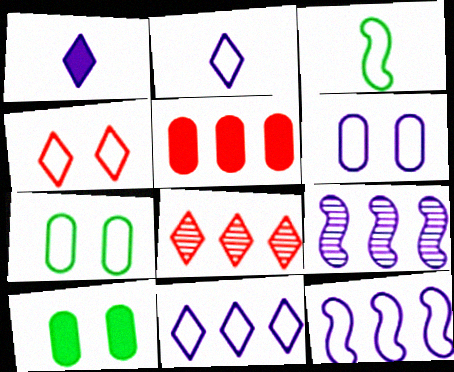[[1, 6, 9], 
[2, 6, 12]]